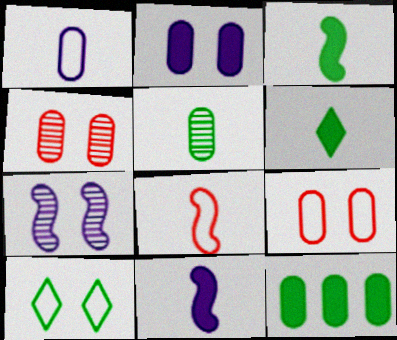[[1, 4, 12]]